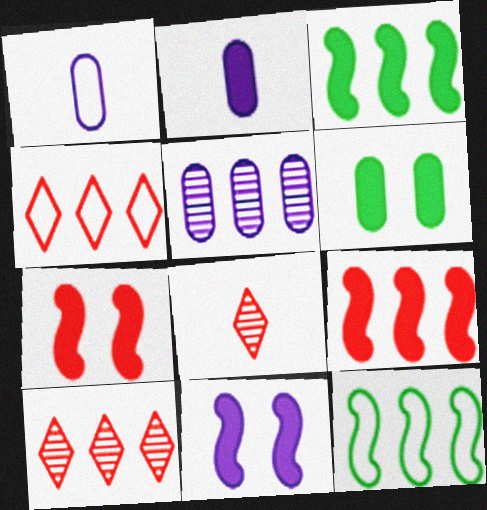[[3, 4, 5]]